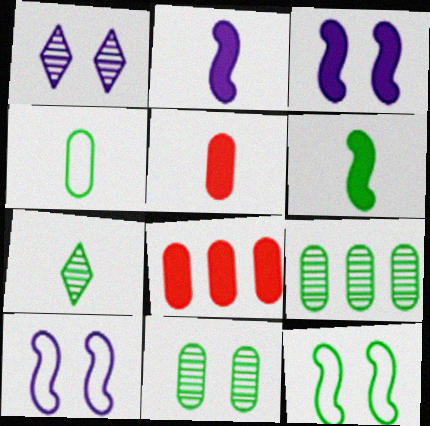[[4, 6, 7], 
[7, 8, 10]]